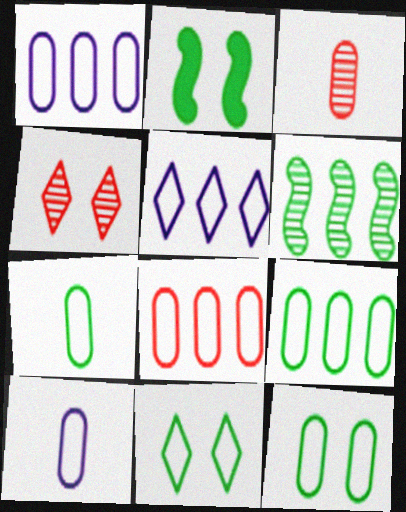[[1, 8, 9], 
[2, 3, 5], 
[7, 9, 12], 
[8, 10, 12]]